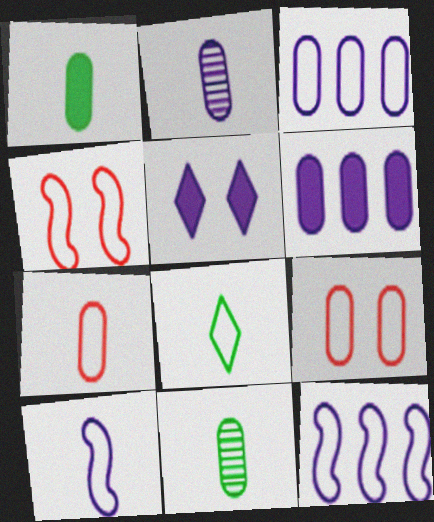[[1, 2, 7], 
[2, 5, 12], 
[3, 4, 8], 
[6, 9, 11], 
[7, 8, 10], 
[8, 9, 12]]